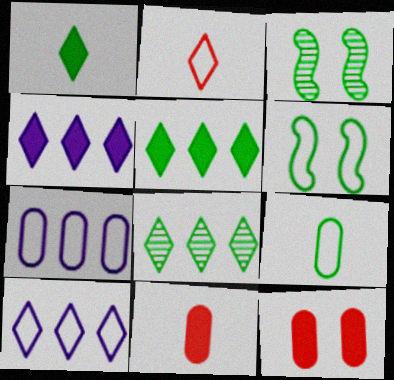[[2, 6, 7], 
[3, 5, 9], 
[3, 10, 11]]